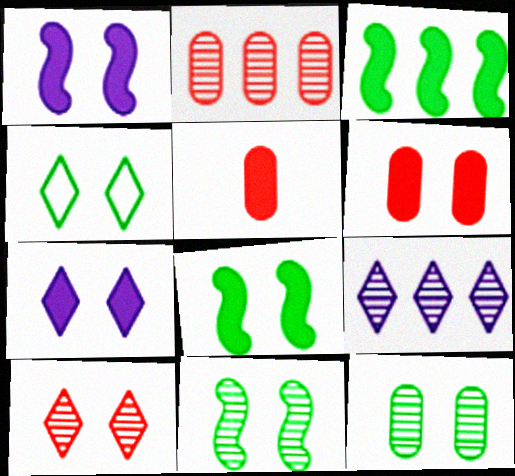[[3, 5, 7], 
[4, 7, 10], 
[4, 8, 12], 
[6, 7, 8]]